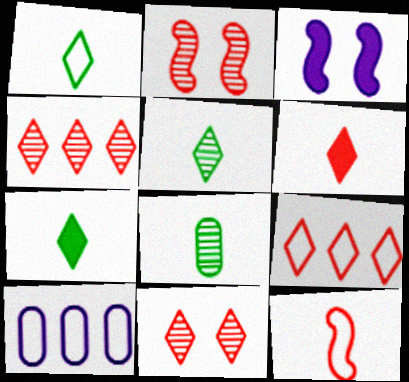[[1, 5, 7], 
[2, 7, 10], 
[3, 8, 9], 
[6, 9, 11]]